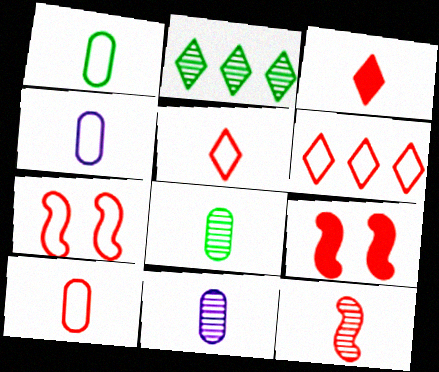[[1, 4, 10], 
[2, 4, 9], 
[3, 10, 12], 
[6, 7, 10]]